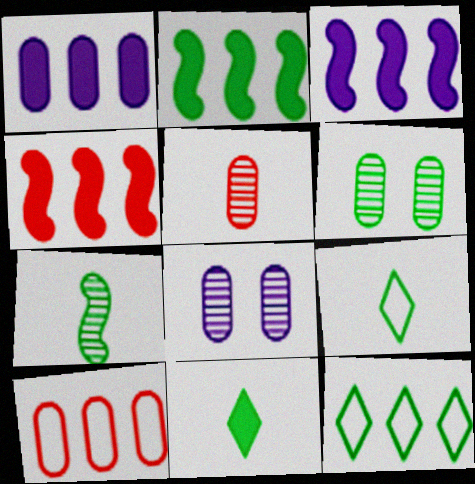[[2, 3, 4], 
[2, 6, 9], 
[4, 8, 9]]